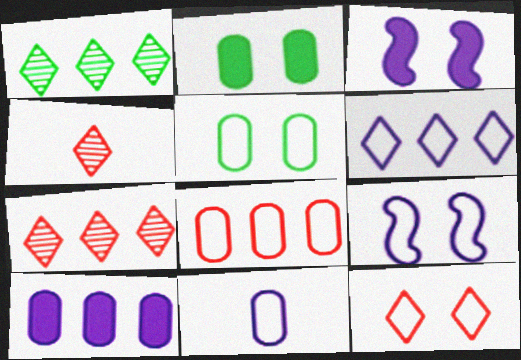[[5, 8, 11], 
[5, 9, 12], 
[6, 9, 11]]